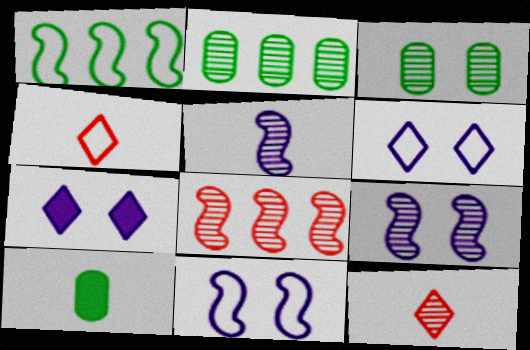[[2, 9, 12], 
[4, 5, 10], 
[6, 8, 10]]